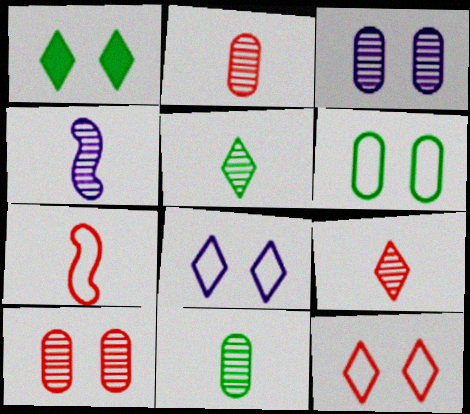[[2, 4, 5], 
[4, 9, 11]]